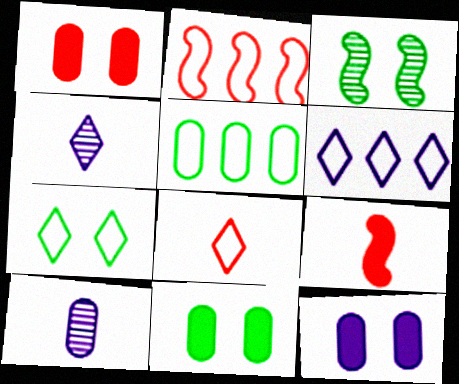[[1, 5, 10], 
[1, 11, 12], 
[2, 4, 11], 
[2, 5, 6], 
[3, 7, 11], 
[6, 7, 8]]